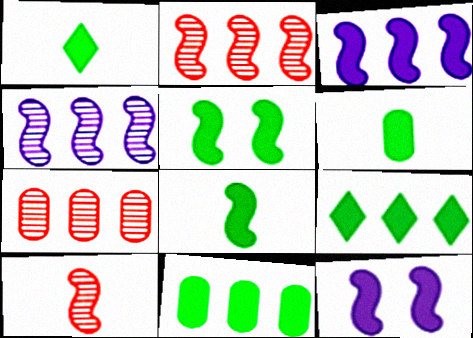[[1, 5, 11], 
[1, 6, 8], 
[5, 6, 9]]